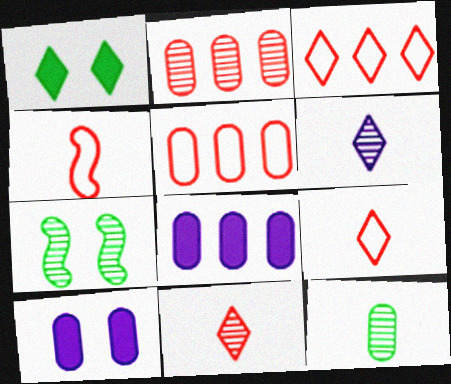[[1, 3, 6], 
[2, 6, 7], 
[5, 10, 12], 
[7, 8, 9]]